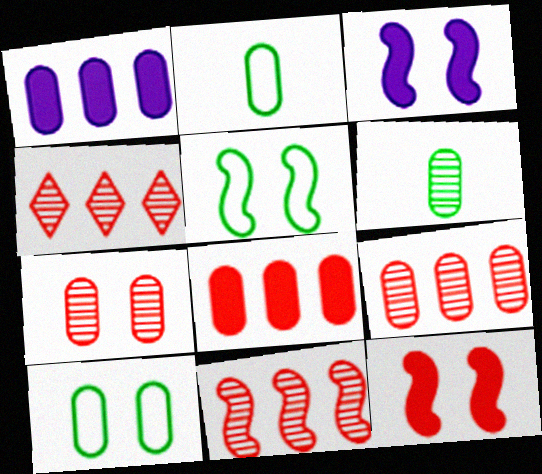[[1, 2, 7], 
[2, 3, 4], 
[4, 9, 11]]